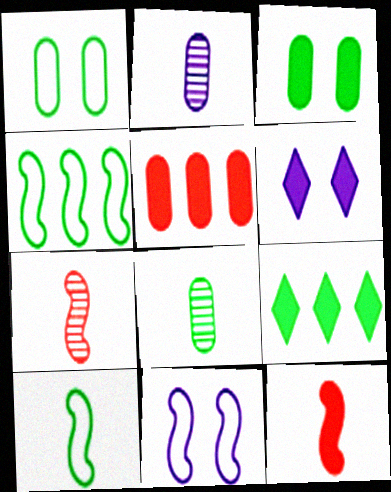[[1, 2, 5]]